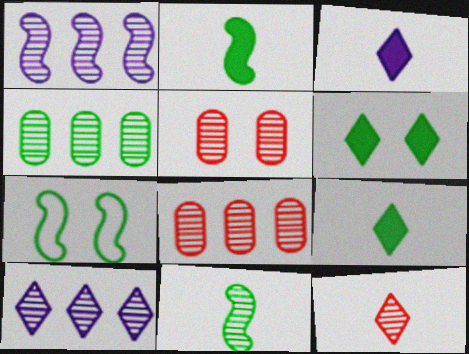[[3, 7, 8], 
[4, 7, 9], 
[5, 10, 11]]